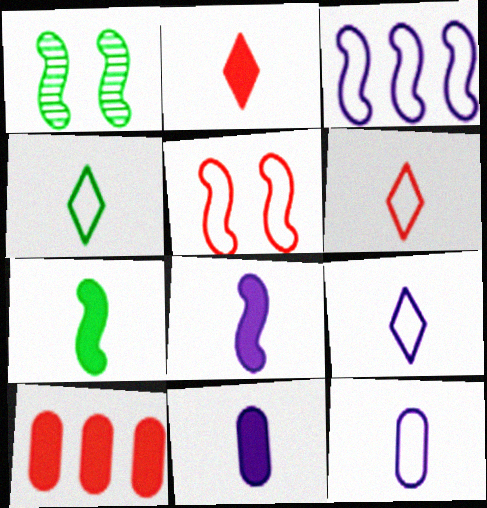[[1, 9, 10], 
[2, 7, 11], 
[4, 6, 9]]